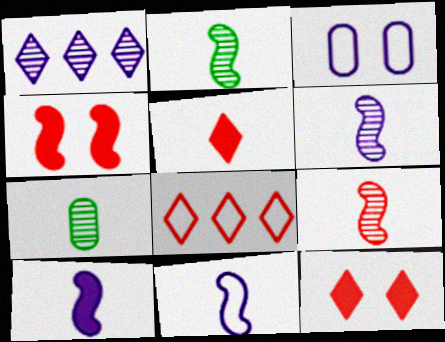[[1, 3, 10], 
[2, 6, 9], 
[5, 7, 11], 
[6, 10, 11]]